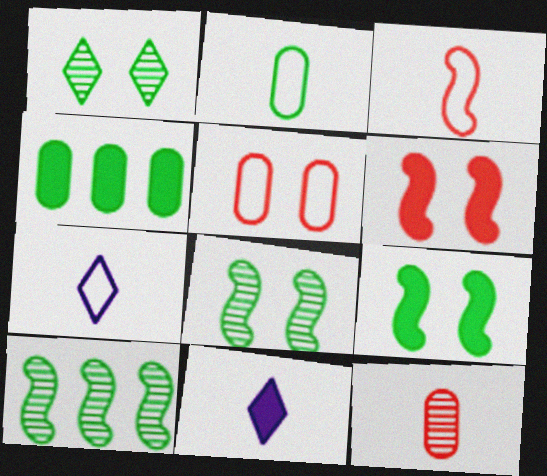[[2, 3, 7], 
[4, 6, 11], 
[5, 10, 11]]